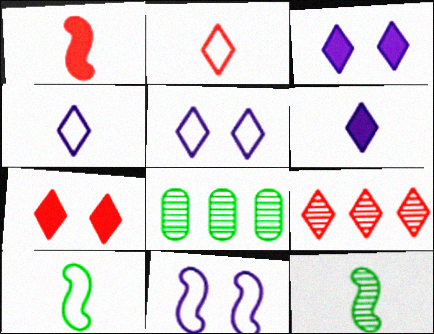[[1, 5, 8], 
[2, 7, 9]]